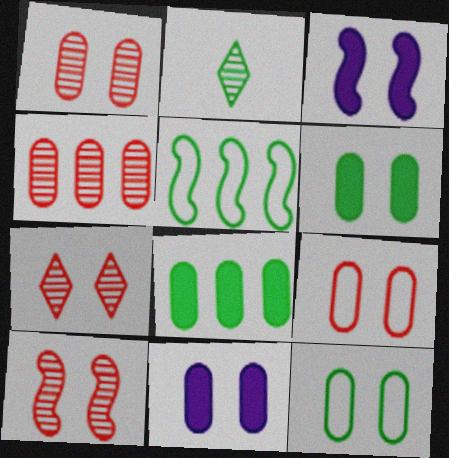[[1, 7, 10], 
[1, 11, 12], 
[2, 5, 6], 
[3, 7, 12]]